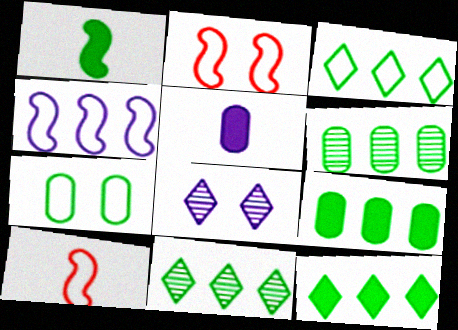[[1, 7, 11], 
[2, 5, 11], 
[3, 11, 12], 
[4, 5, 8], 
[8, 9, 10]]